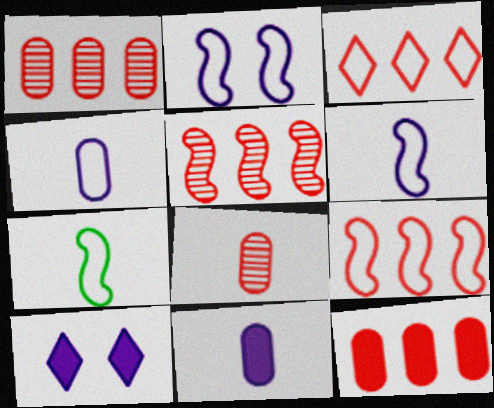[[1, 7, 10], 
[2, 7, 9], 
[3, 5, 12]]